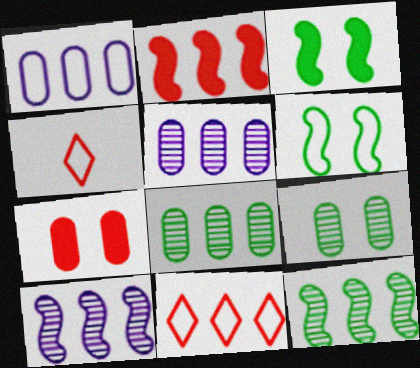[[1, 4, 6], 
[3, 4, 5]]